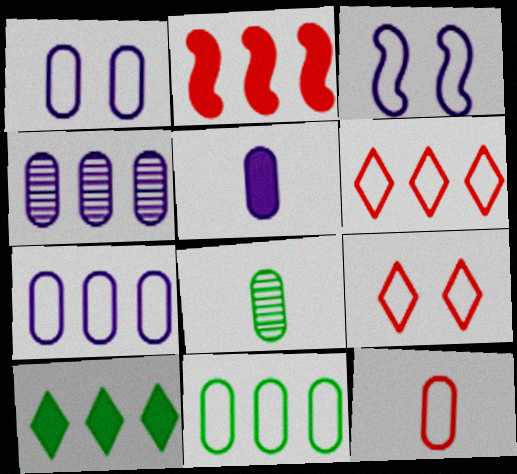[[1, 4, 5], 
[1, 11, 12], 
[5, 8, 12]]